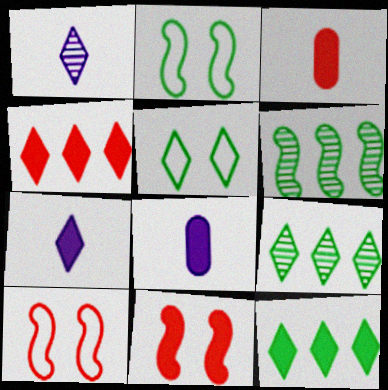[[1, 4, 5], 
[3, 4, 11], 
[8, 9, 10], 
[8, 11, 12]]